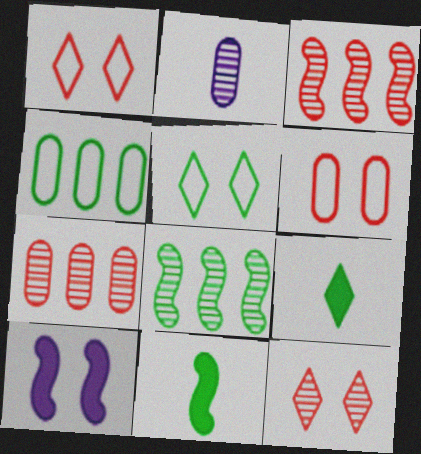[[2, 8, 12]]